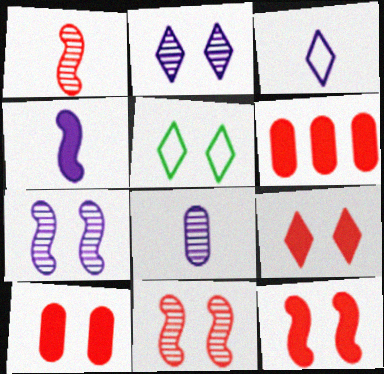[[2, 5, 9], 
[3, 4, 8], 
[5, 7, 10], 
[9, 10, 12]]